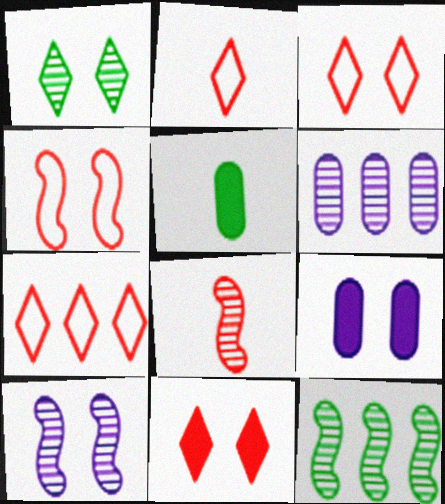[[1, 4, 9], 
[1, 6, 8], 
[2, 3, 7], 
[2, 9, 12], 
[5, 7, 10], 
[8, 10, 12]]